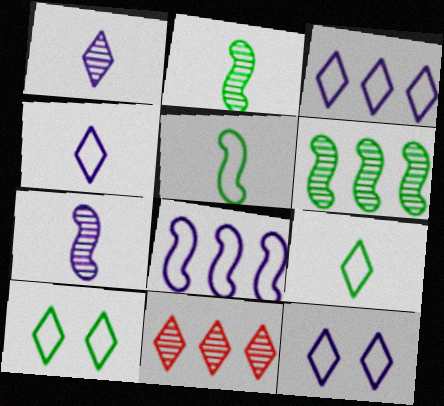[[3, 4, 12]]